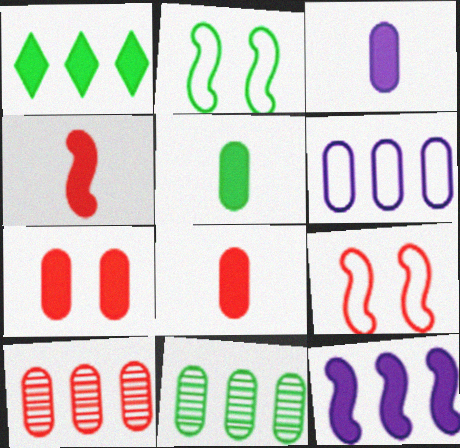[[3, 5, 8]]